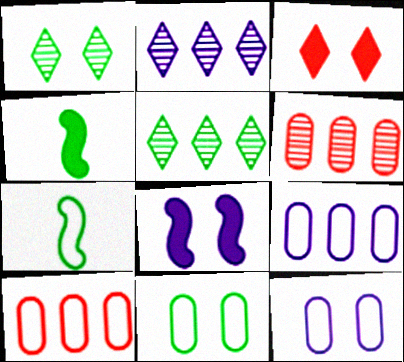[[4, 5, 11]]